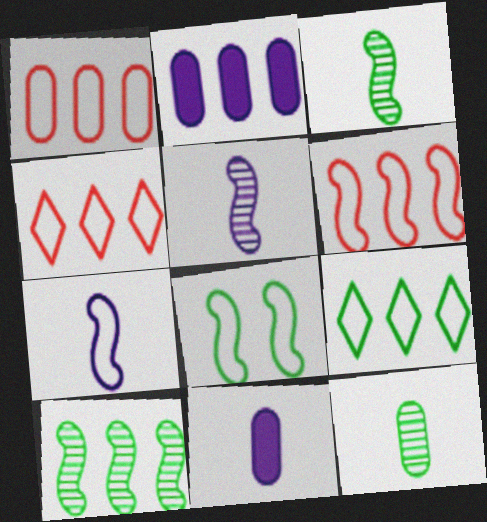[[1, 4, 6], 
[2, 4, 10], 
[6, 7, 8]]